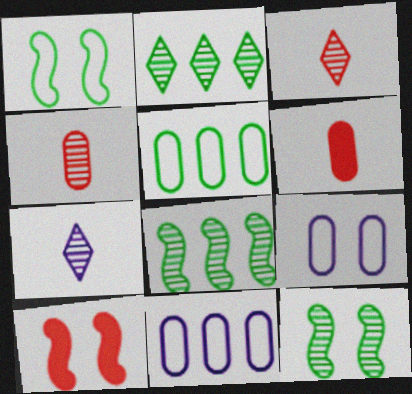[[5, 7, 10]]